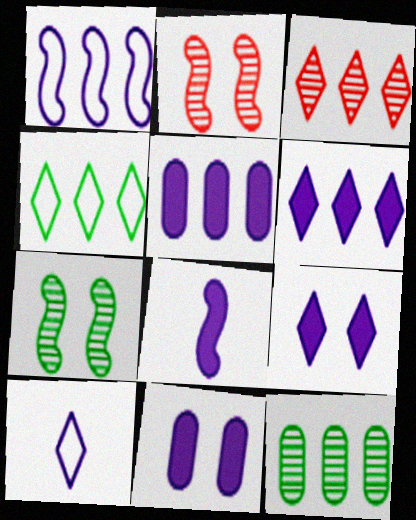[[3, 4, 6], 
[5, 8, 9], 
[6, 8, 11]]